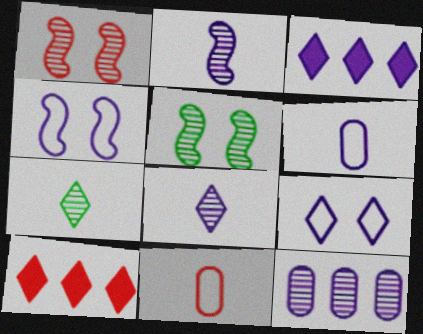[[1, 7, 12], 
[1, 10, 11], 
[3, 5, 11], 
[3, 8, 9], 
[5, 6, 10], 
[7, 9, 10]]